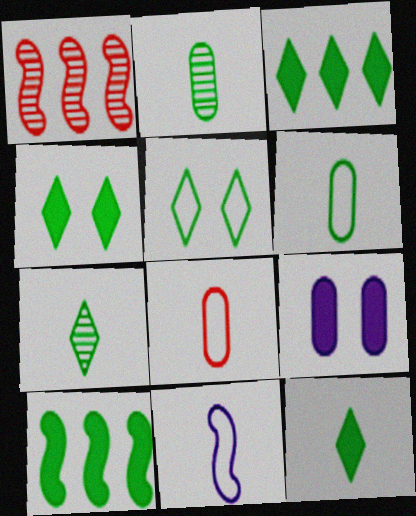[[2, 5, 10], 
[3, 4, 12], 
[3, 5, 7]]